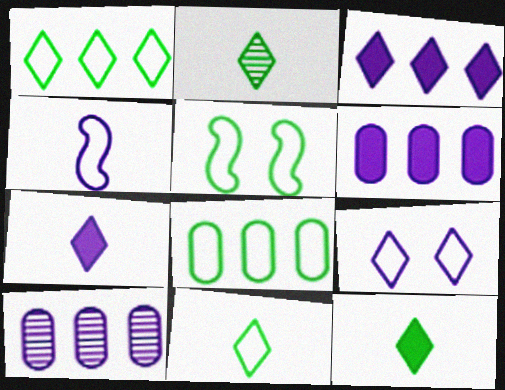[[2, 11, 12], 
[5, 8, 11]]